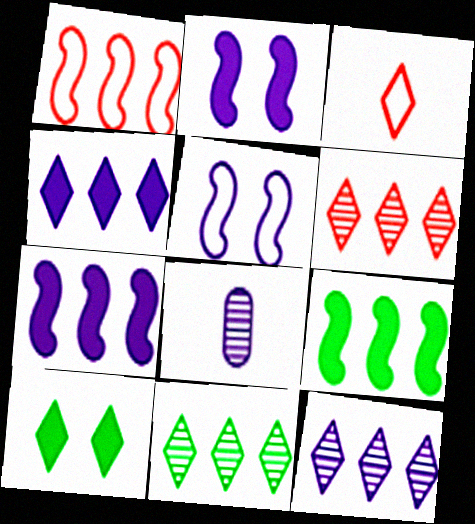[[1, 8, 10], 
[3, 10, 12], 
[4, 5, 8], 
[6, 11, 12]]